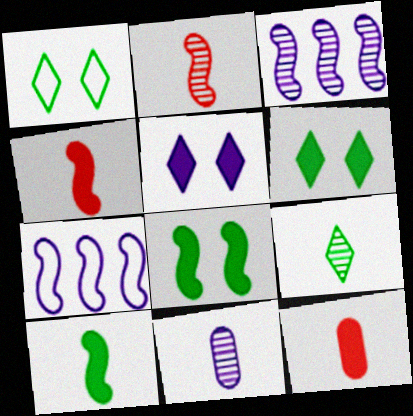[[1, 3, 12], 
[2, 7, 8], 
[2, 9, 11], 
[5, 7, 11]]